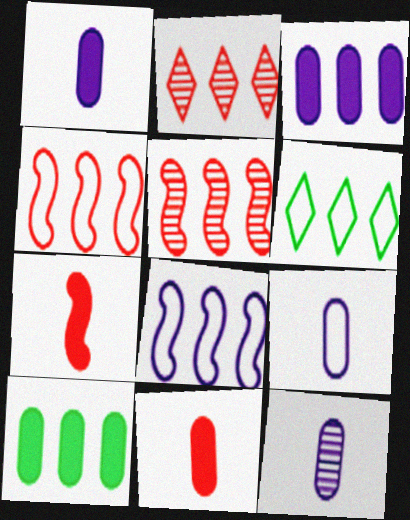[[1, 9, 12], 
[2, 8, 10], 
[3, 5, 6]]